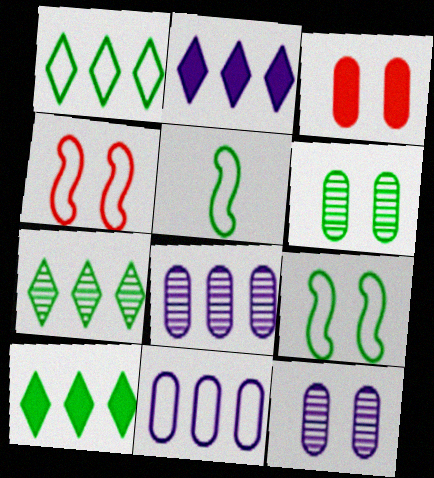[[1, 7, 10], 
[5, 6, 10]]